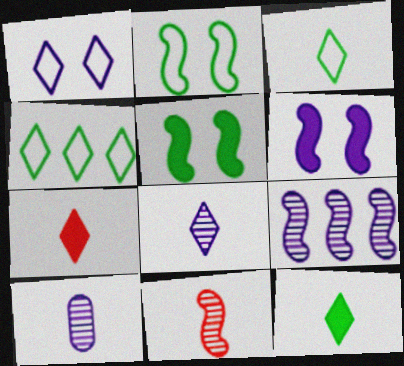[[3, 7, 8]]